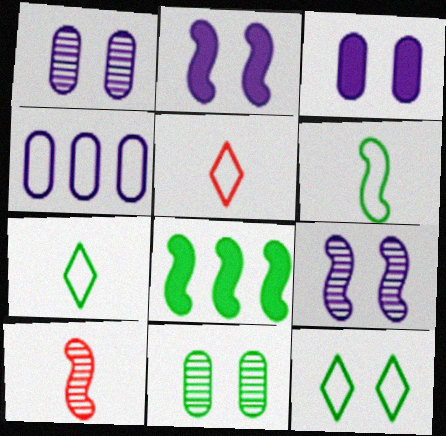[[1, 5, 8], 
[7, 8, 11]]